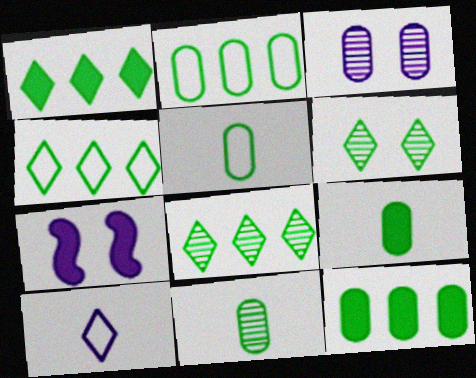[[1, 4, 8], 
[5, 9, 11]]